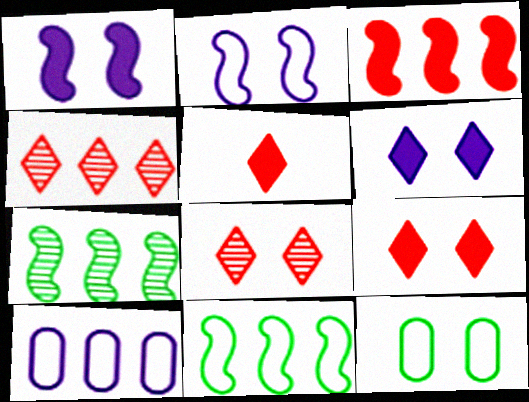[[1, 8, 12]]